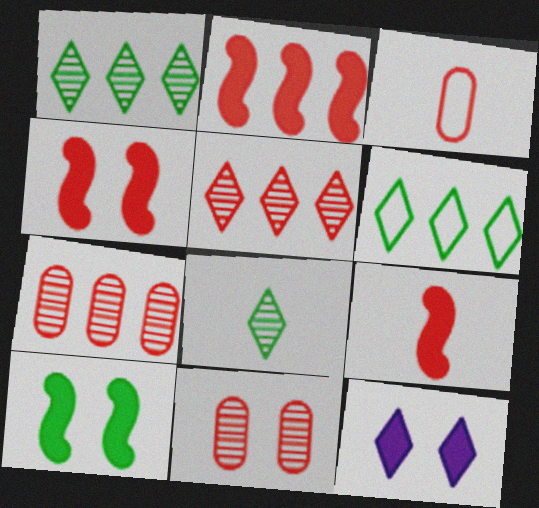[[2, 4, 9], 
[3, 4, 5]]